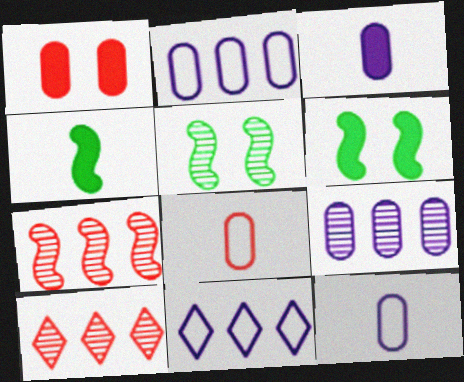[[6, 10, 12]]